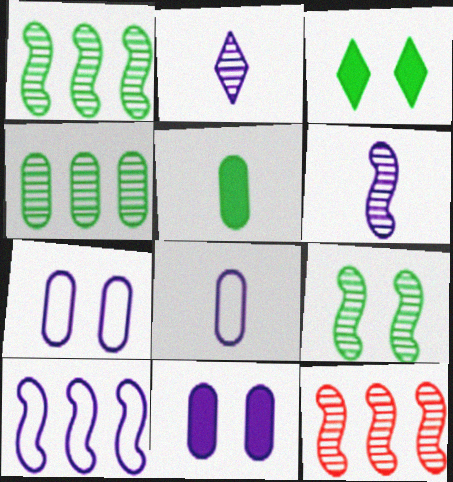[[2, 10, 11], 
[3, 8, 12], 
[6, 9, 12]]